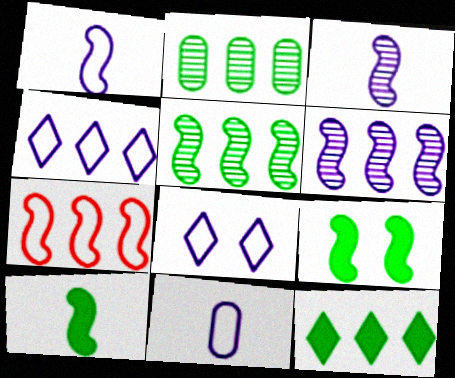[[3, 7, 9]]